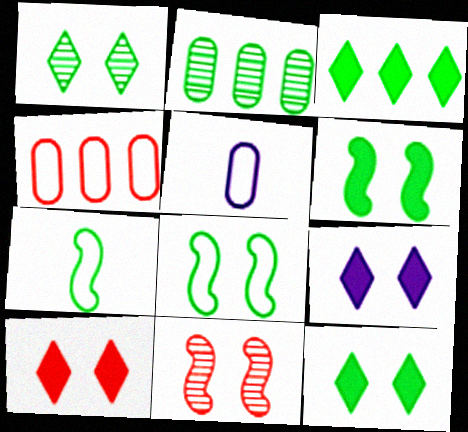[[2, 7, 12], 
[3, 5, 11], 
[9, 10, 12]]